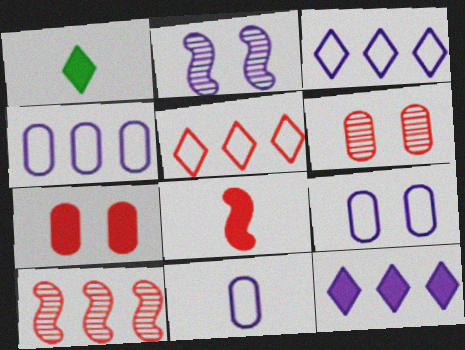[[1, 9, 10], 
[2, 11, 12], 
[4, 9, 11], 
[5, 6, 8]]